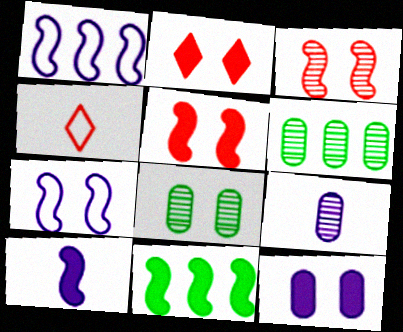[[2, 7, 8], 
[5, 10, 11]]